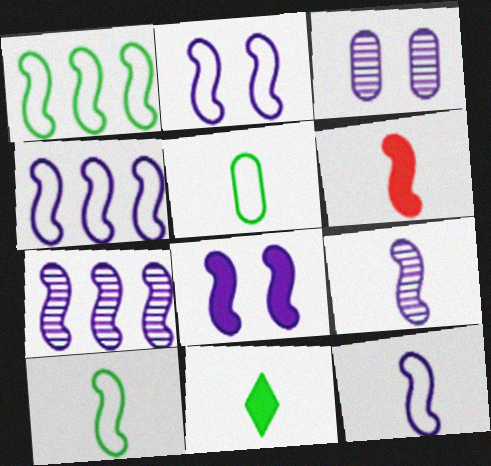[[2, 4, 12], 
[4, 8, 9], 
[6, 9, 10], 
[7, 8, 12]]